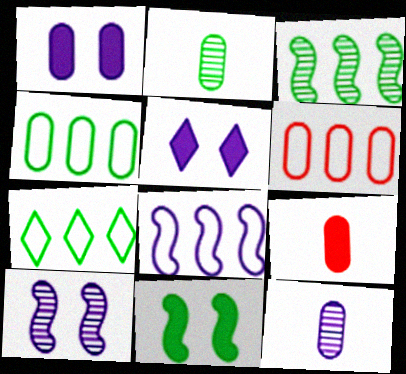[[1, 2, 6], 
[2, 7, 11], 
[5, 8, 12], 
[6, 7, 8], 
[7, 9, 10]]